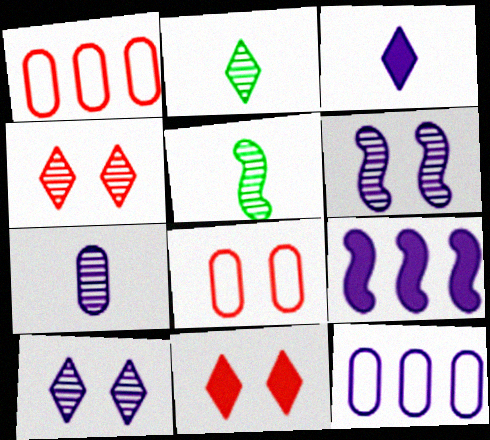[[2, 8, 9], 
[3, 6, 12], 
[5, 11, 12]]